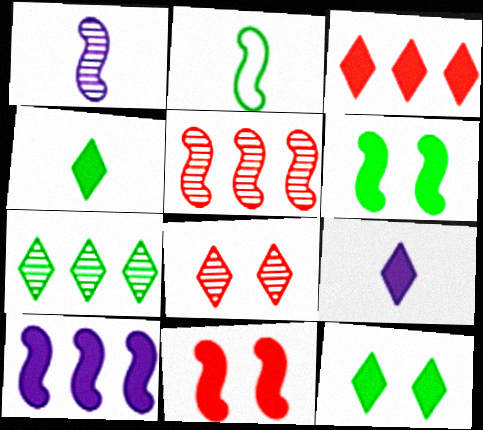[[3, 9, 12]]